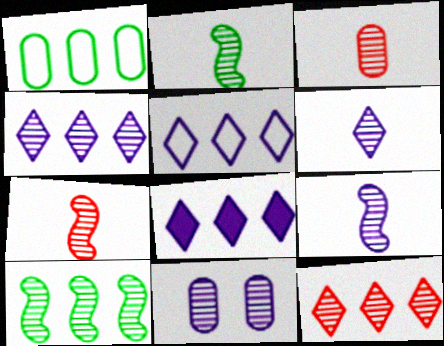[[2, 3, 6], 
[2, 7, 9], 
[2, 11, 12], 
[4, 5, 8], 
[4, 9, 11]]